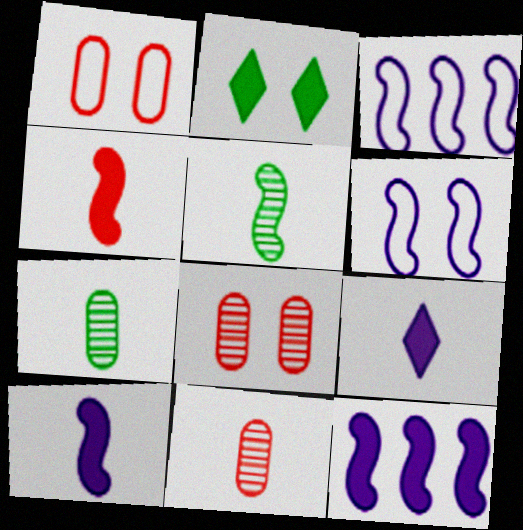[[2, 3, 11], 
[2, 6, 8]]